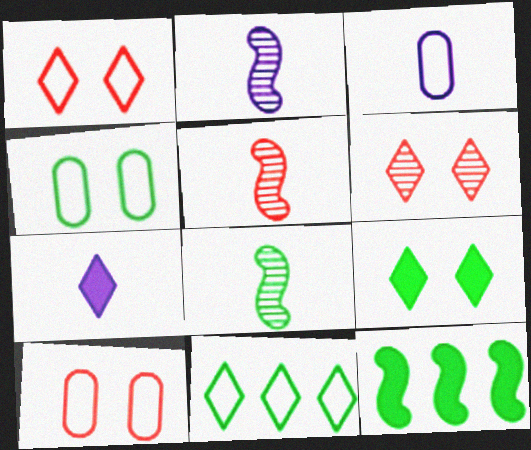[[2, 3, 7], 
[2, 5, 8], 
[3, 6, 12], 
[6, 7, 11]]